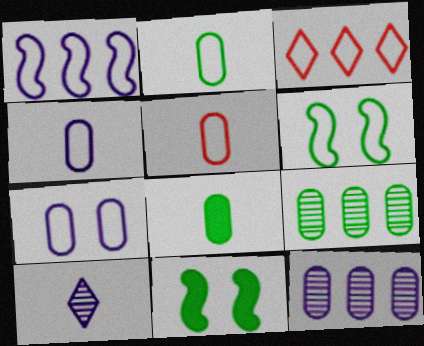[[2, 4, 5], 
[3, 4, 6]]